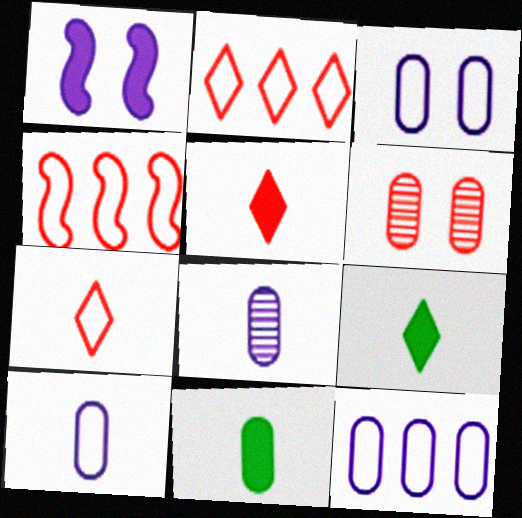[[3, 10, 12], 
[4, 5, 6], 
[6, 11, 12]]